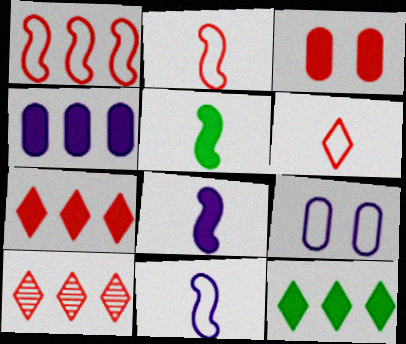[[2, 3, 10], 
[3, 8, 12], 
[5, 9, 10]]